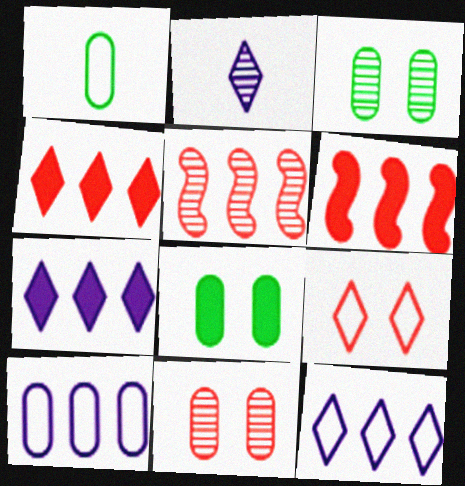[[2, 3, 5]]